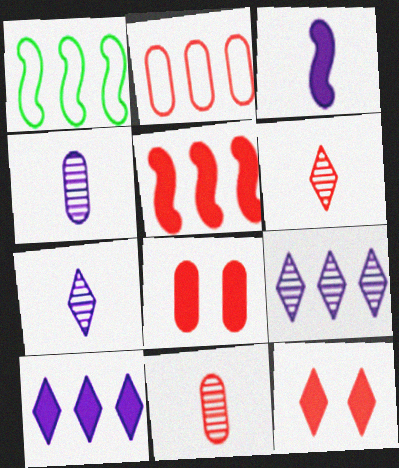[[1, 4, 12], 
[1, 7, 8], 
[2, 8, 11]]